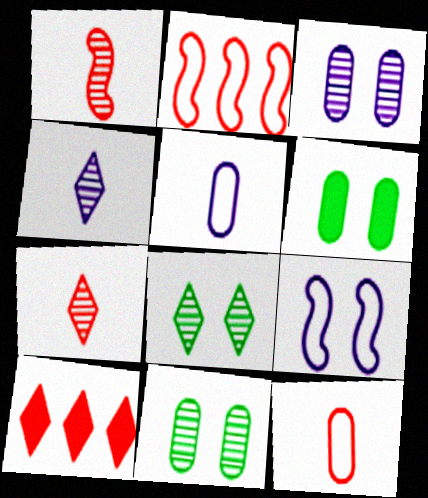[[2, 4, 6]]